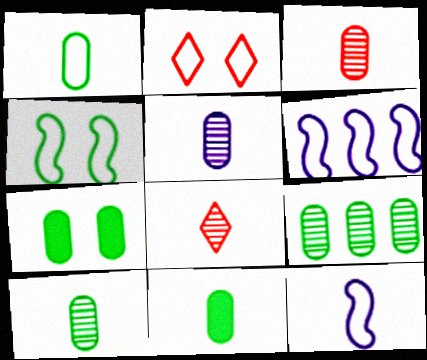[[1, 2, 6], 
[1, 7, 9], 
[1, 10, 11], 
[3, 5, 10], 
[6, 7, 8], 
[8, 11, 12]]